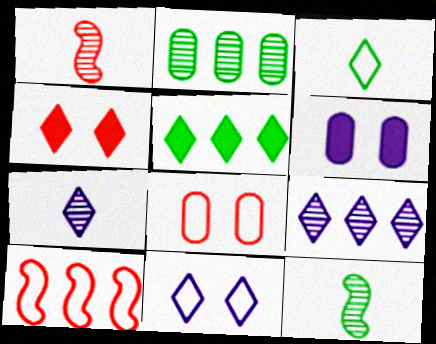[[3, 4, 9]]